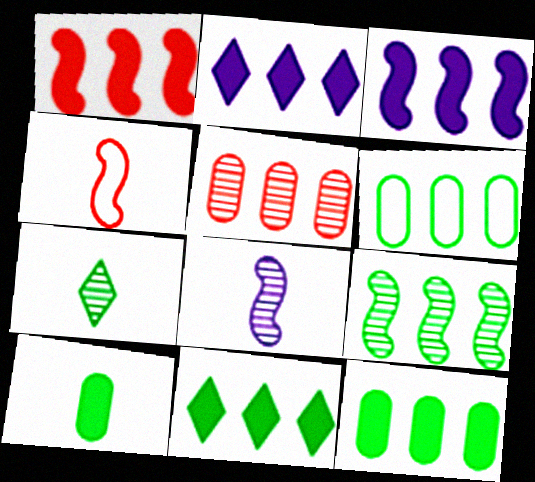[[1, 2, 12], 
[6, 9, 11]]